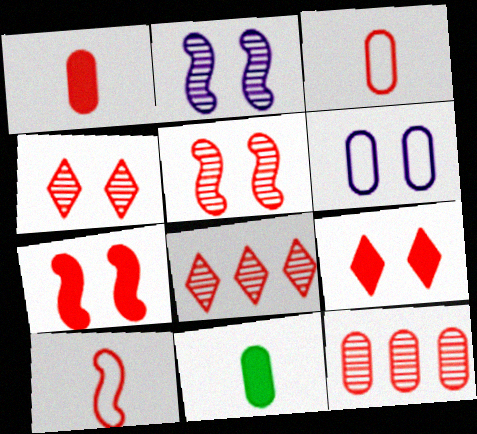[[3, 7, 8], 
[6, 11, 12], 
[9, 10, 12]]